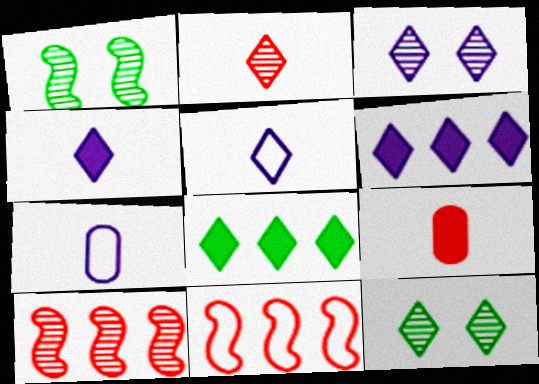[[3, 5, 6]]